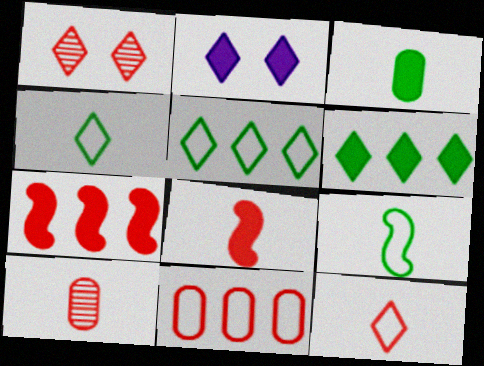[[1, 8, 11], 
[2, 3, 7], 
[8, 10, 12]]